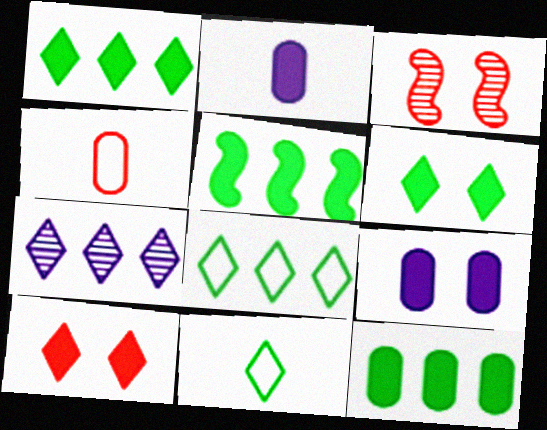[[1, 5, 12], 
[2, 3, 8], 
[2, 5, 10], 
[7, 10, 11]]